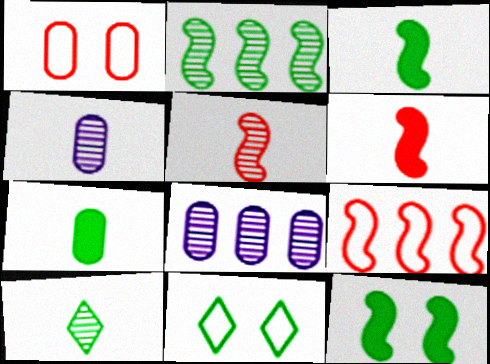[[1, 7, 8], 
[2, 7, 11], 
[4, 5, 10], 
[6, 8, 11]]